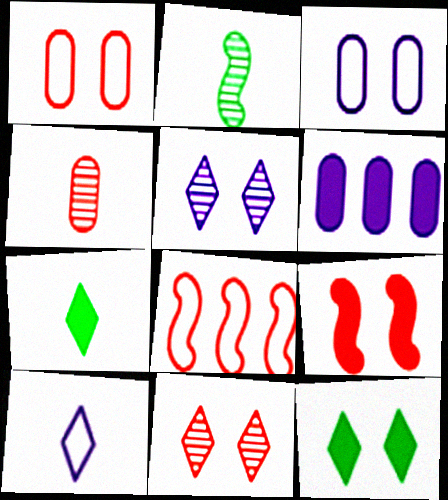[[1, 9, 11], 
[6, 7, 9]]